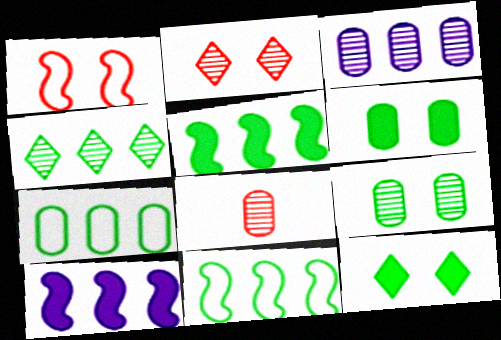[[3, 8, 9], 
[4, 5, 7]]